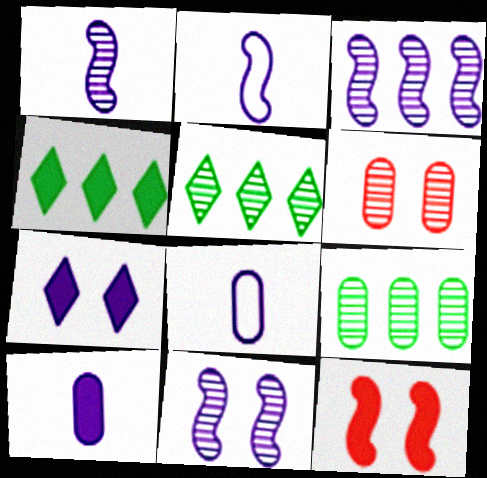[[1, 3, 11], 
[1, 5, 6], 
[2, 4, 6], 
[3, 7, 8], 
[4, 10, 12], 
[5, 8, 12]]